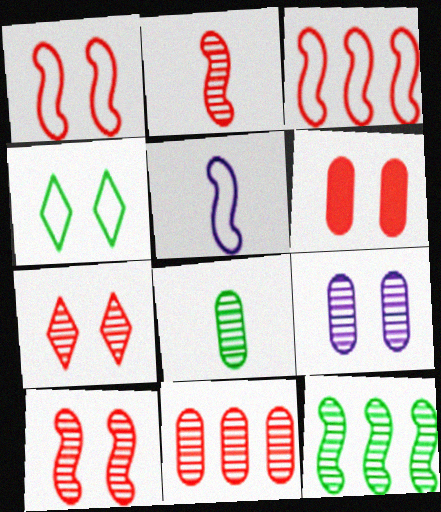[[1, 6, 7], 
[2, 7, 11], 
[8, 9, 11]]